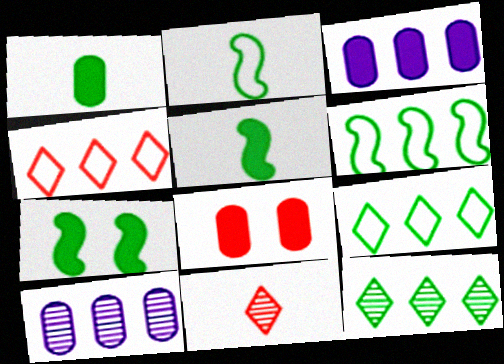[[1, 3, 8]]